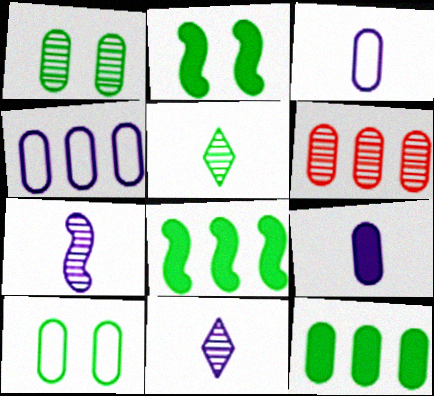[[4, 6, 12], 
[5, 8, 10], 
[6, 9, 10]]